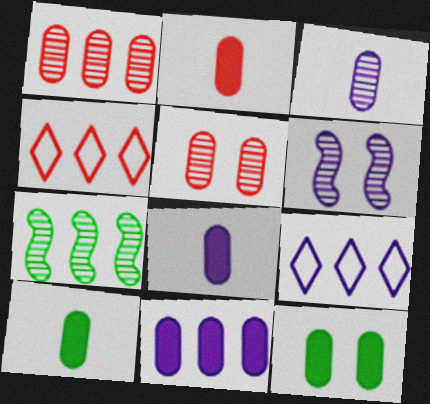[[2, 8, 10], 
[2, 11, 12], 
[4, 6, 10], 
[4, 7, 11], 
[6, 8, 9]]